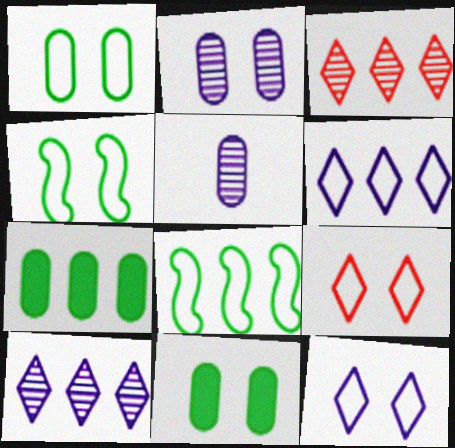[]